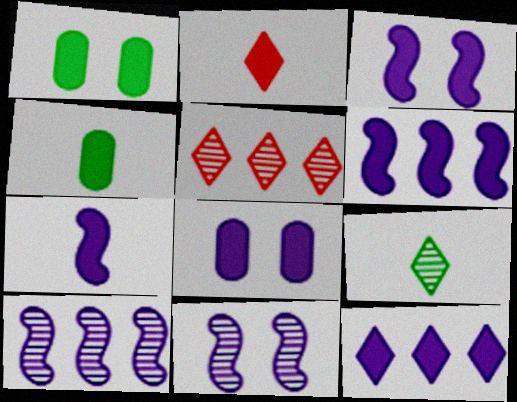[[1, 2, 6], 
[2, 4, 7], 
[3, 6, 7], 
[7, 8, 12]]